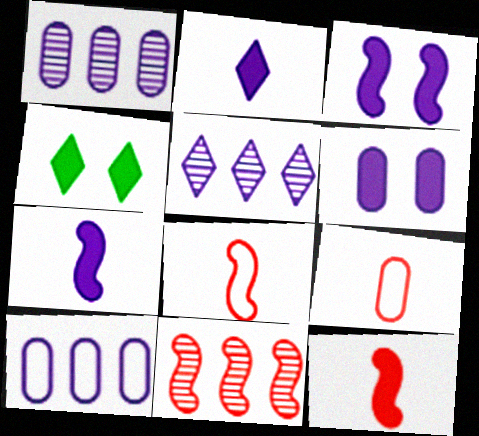[[1, 4, 8]]